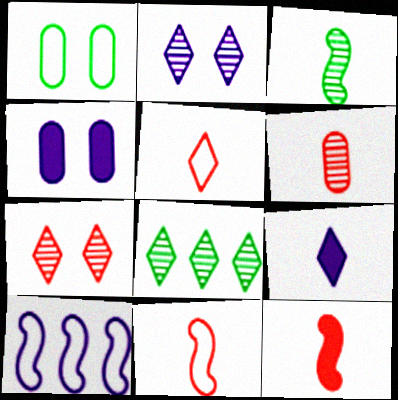[[1, 5, 10], 
[4, 8, 11], 
[5, 6, 12]]